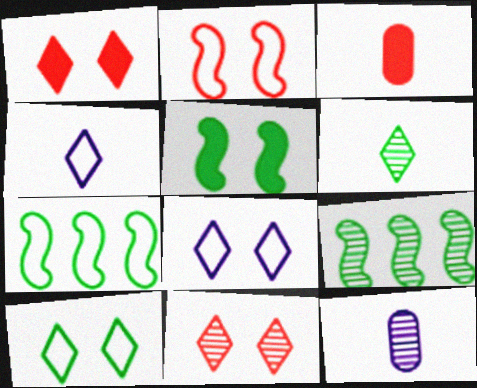[[1, 7, 12], 
[3, 8, 9], 
[9, 11, 12]]